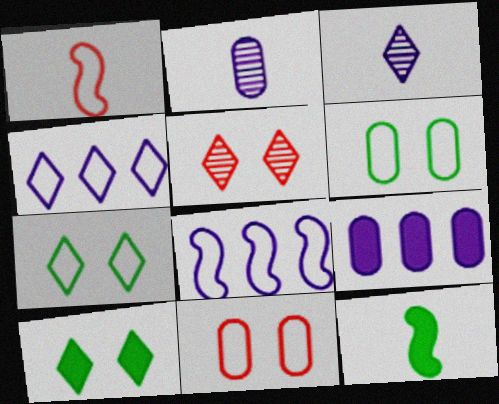[[1, 4, 6]]